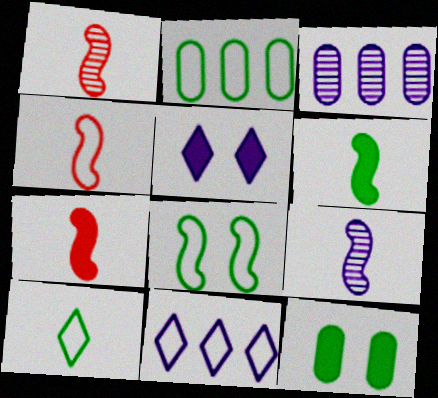[[1, 2, 5], 
[1, 4, 7], 
[1, 11, 12], 
[2, 8, 10], 
[4, 6, 9]]